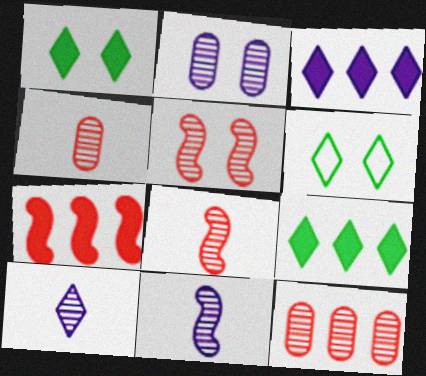[]